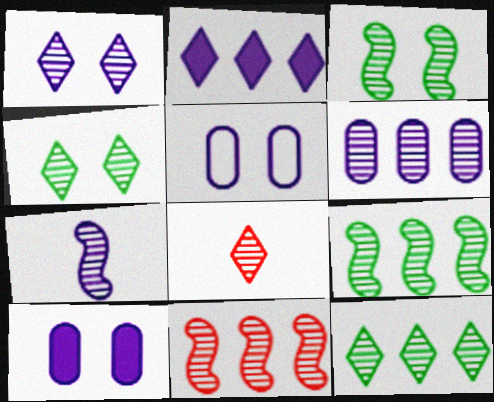[[1, 6, 7], 
[1, 8, 12], 
[2, 5, 7], 
[3, 6, 8], 
[3, 7, 11], 
[6, 11, 12]]